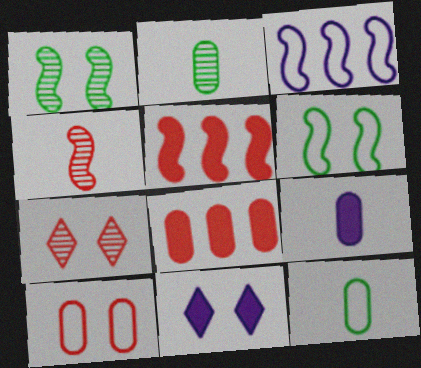[[1, 10, 11]]